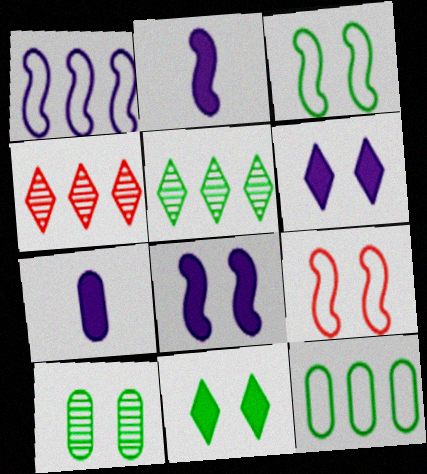[[3, 4, 7], 
[3, 10, 11], 
[5, 7, 9], 
[6, 9, 10]]